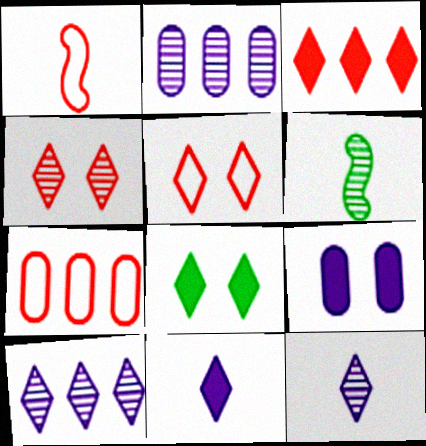[[1, 2, 8], 
[1, 5, 7], 
[2, 4, 6], 
[3, 8, 11]]